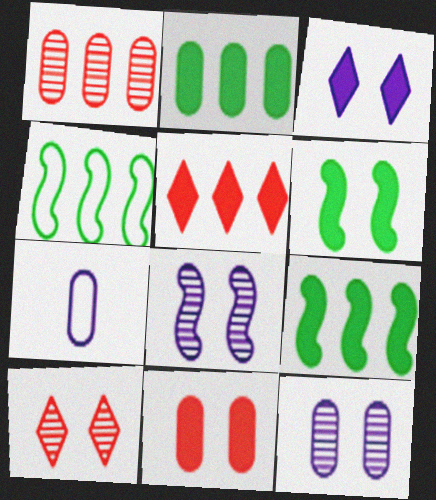[[3, 6, 11], 
[7, 9, 10]]